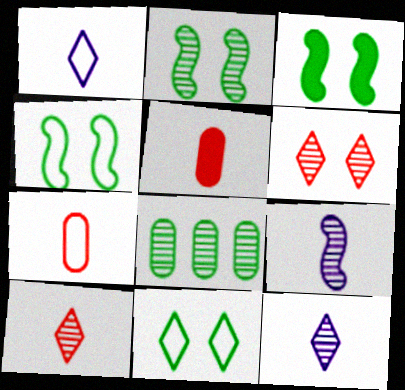[[2, 3, 4], 
[6, 8, 9]]